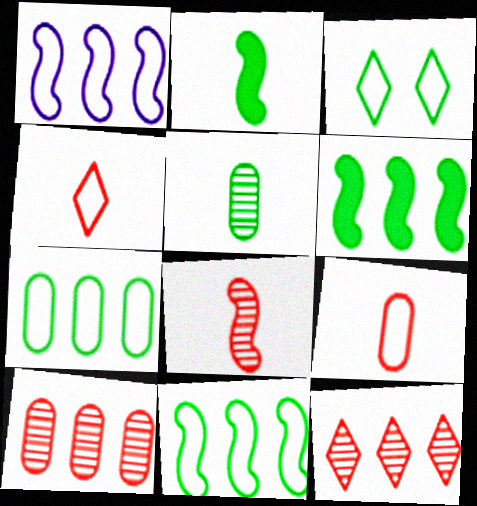[[1, 3, 9], 
[3, 5, 6]]